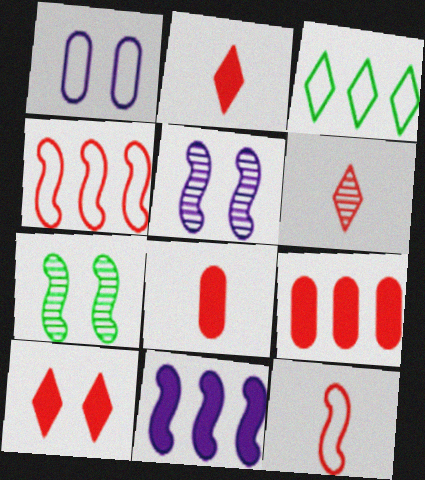[[1, 3, 12], 
[1, 7, 10], 
[3, 5, 8], 
[6, 8, 12], 
[7, 11, 12]]